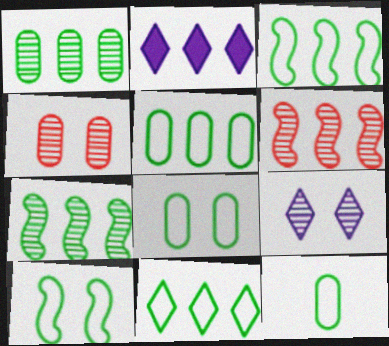[[2, 5, 6], 
[3, 5, 11], 
[5, 8, 12], 
[10, 11, 12]]